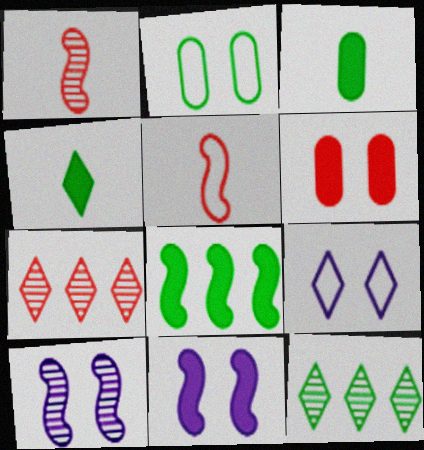[[4, 7, 9], 
[5, 6, 7], 
[5, 8, 10]]